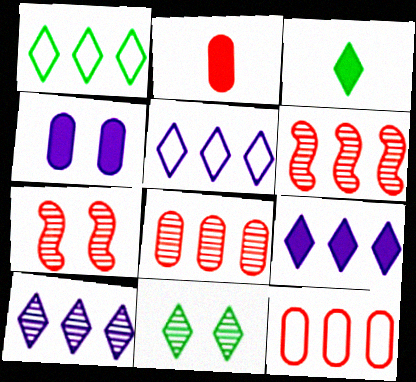[[1, 3, 11], 
[5, 9, 10]]